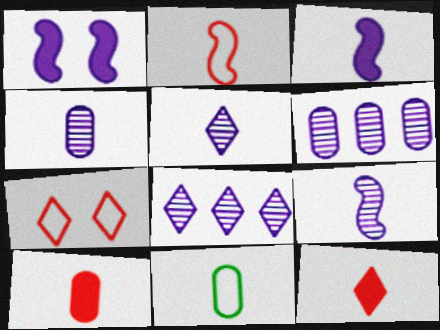[[4, 5, 9], 
[4, 10, 11], 
[9, 11, 12]]